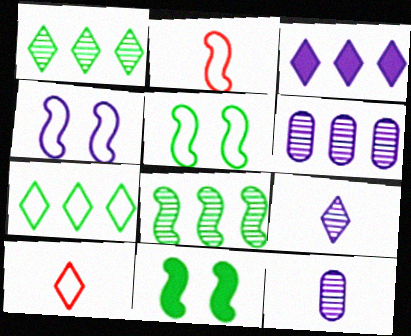[[3, 4, 12], 
[6, 10, 11]]